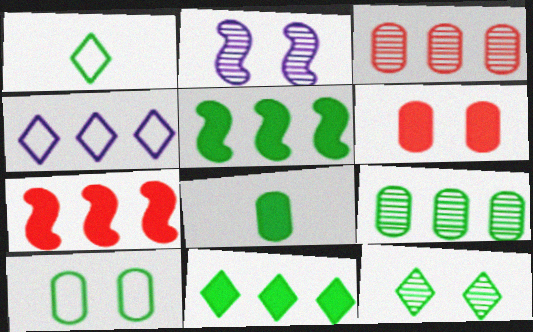[[1, 11, 12], 
[3, 4, 5], 
[4, 7, 9], 
[8, 9, 10]]